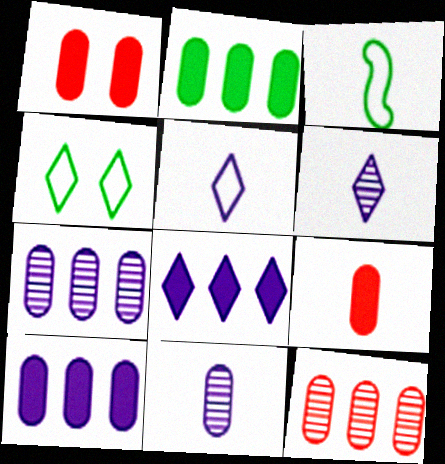[[3, 6, 9]]